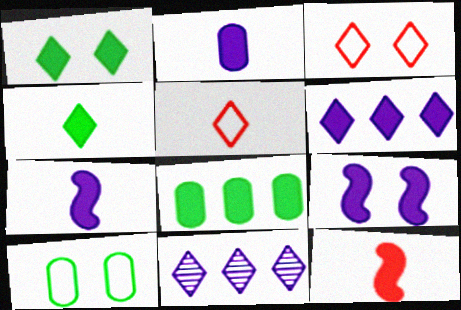[[1, 5, 11], 
[2, 4, 12], 
[2, 6, 9], 
[3, 4, 11], 
[10, 11, 12]]